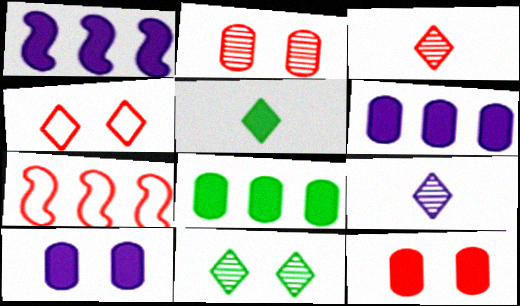[[1, 5, 12], 
[3, 7, 12]]